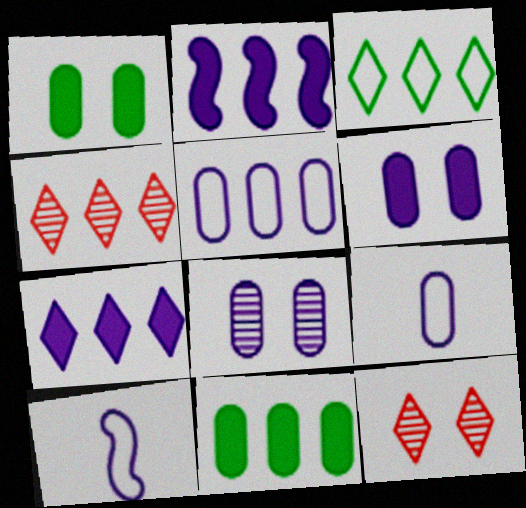[[1, 4, 10], 
[3, 4, 7], 
[7, 8, 10], 
[10, 11, 12]]